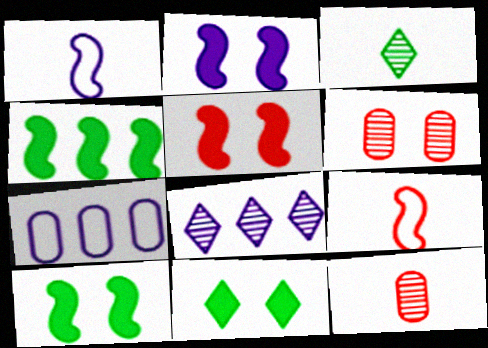[[2, 5, 10], 
[3, 5, 7]]